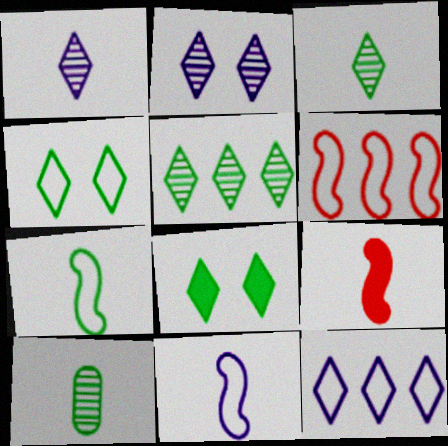[]